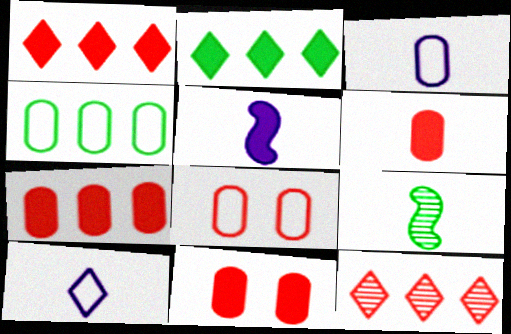[[2, 5, 11], 
[3, 4, 8], 
[6, 7, 11], 
[6, 9, 10]]